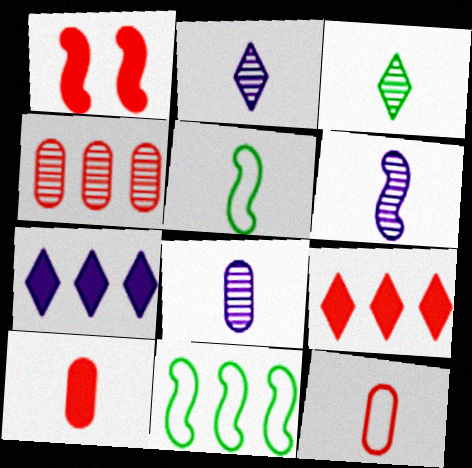[[1, 6, 11], 
[1, 9, 10], 
[2, 5, 10], 
[2, 6, 8], 
[4, 7, 11]]